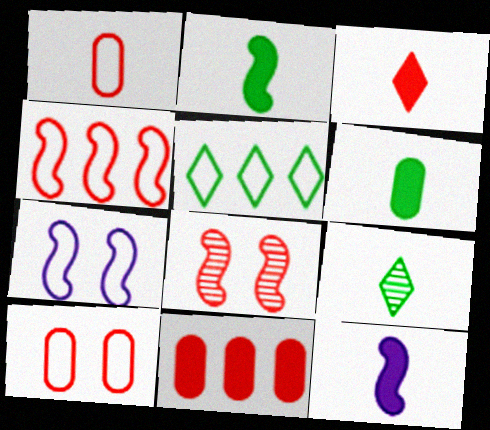[[1, 5, 7], 
[1, 9, 12], 
[3, 6, 12], 
[7, 9, 11]]